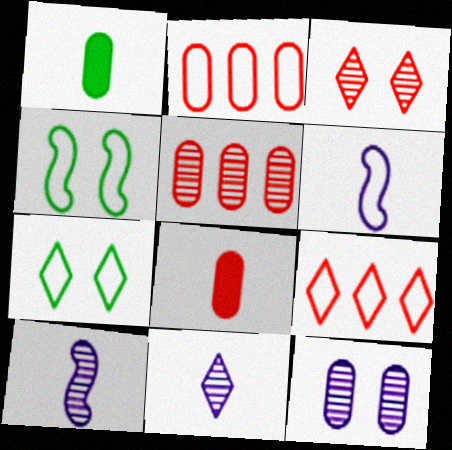[[1, 2, 12], 
[2, 6, 7]]